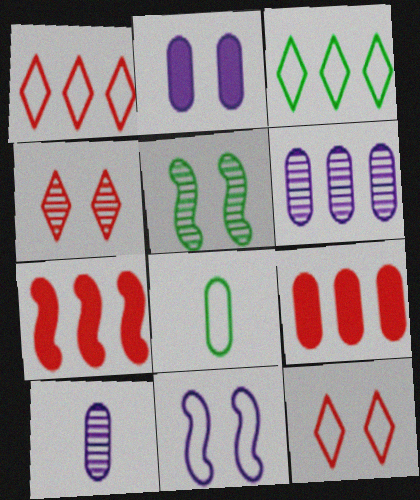[[1, 8, 11], 
[2, 5, 12], 
[3, 6, 7]]